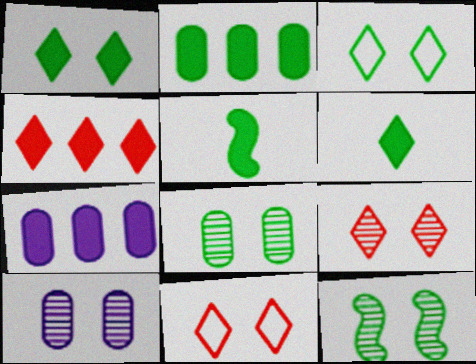[[1, 2, 5], 
[9, 10, 12]]